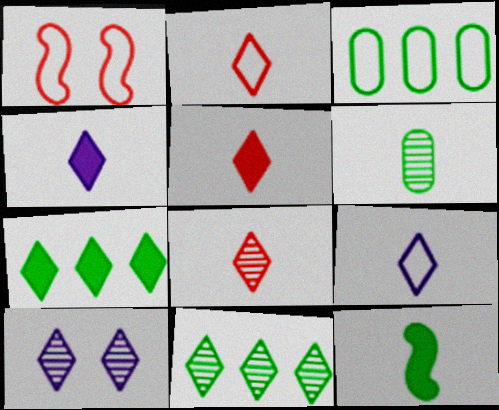[[1, 3, 9], 
[2, 5, 8], 
[2, 7, 10], 
[8, 10, 11]]